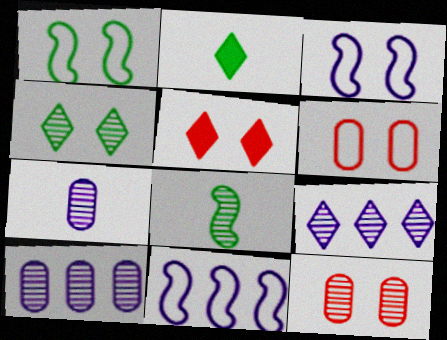[[2, 11, 12], 
[8, 9, 12]]